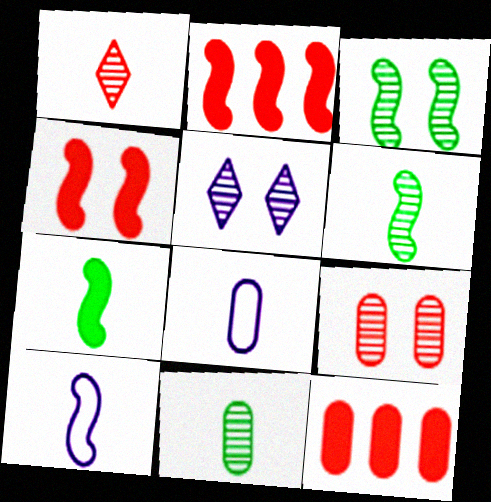[[1, 7, 8], 
[2, 3, 10], 
[3, 5, 9]]